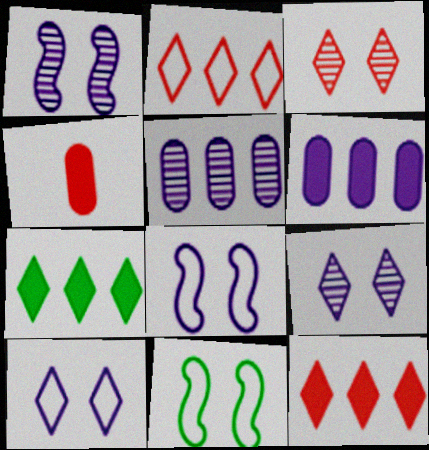[]